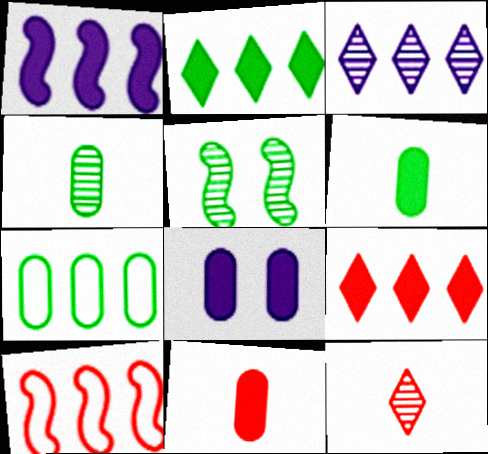[]